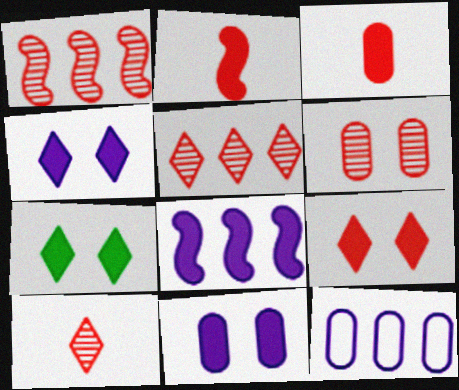[[1, 6, 10], 
[3, 7, 8], 
[4, 7, 9]]